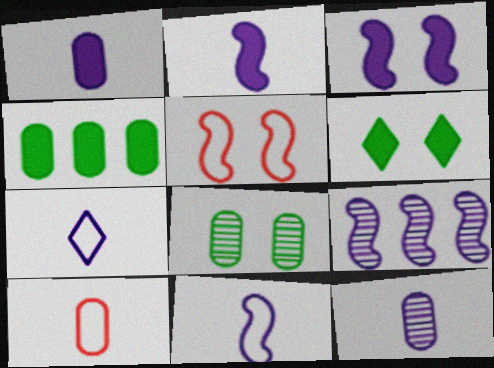[[2, 7, 12], 
[3, 9, 11], 
[6, 9, 10]]